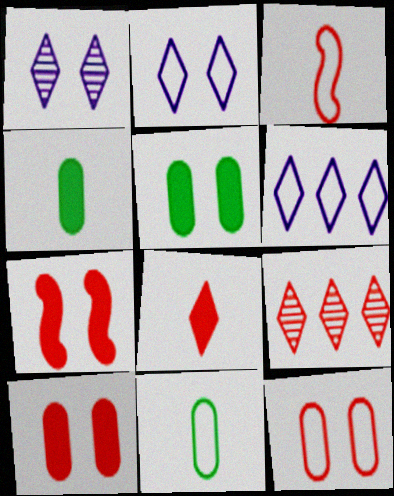[[3, 9, 10]]